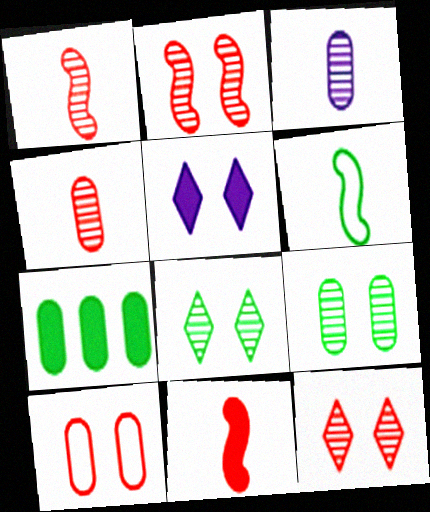[[3, 7, 10], 
[5, 7, 11], 
[6, 7, 8]]